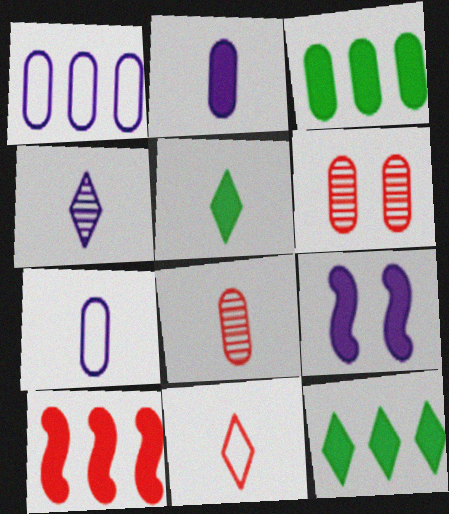[[1, 4, 9], 
[3, 6, 7], 
[4, 5, 11], 
[6, 10, 11]]